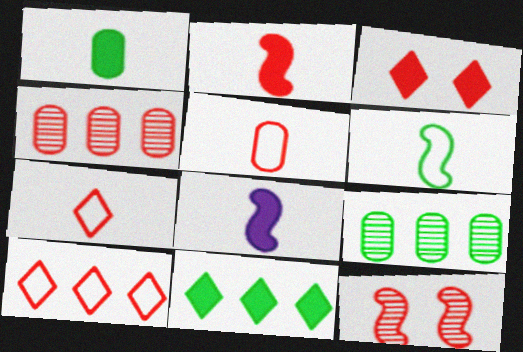[]